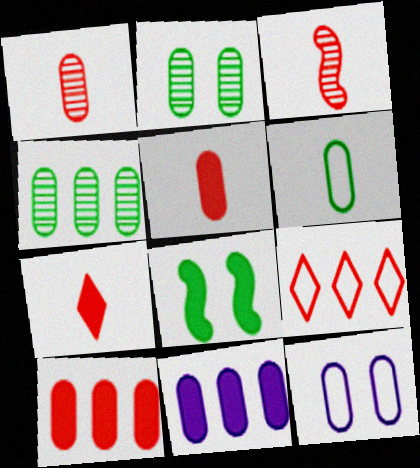[[4, 5, 12], 
[7, 8, 11]]